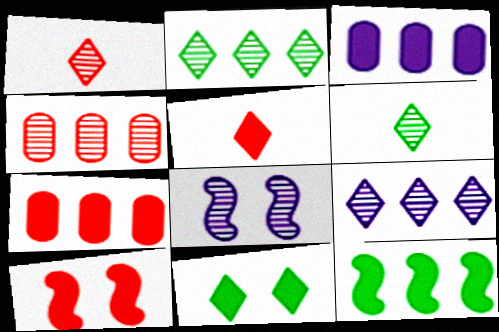[[4, 6, 8], 
[5, 7, 10]]